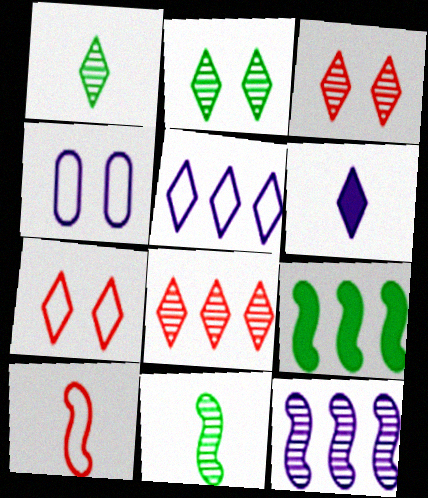[[4, 6, 12]]